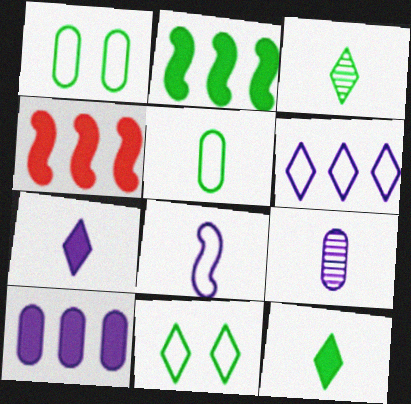[[1, 2, 3], 
[4, 9, 11], 
[7, 8, 9]]